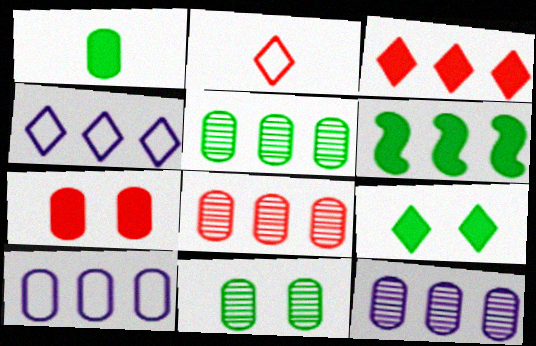[[1, 6, 9], 
[4, 6, 8], 
[5, 8, 12]]